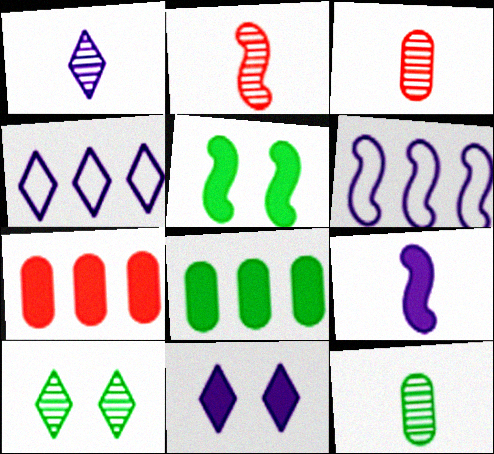[[1, 2, 12], 
[1, 4, 11], 
[2, 5, 6], 
[3, 4, 5]]